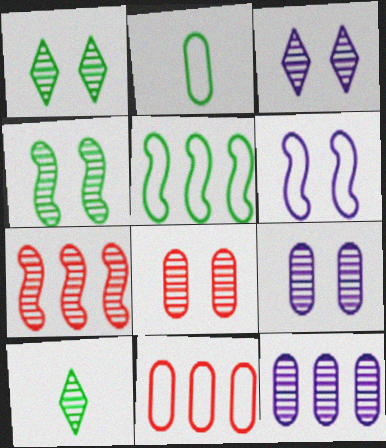[[3, 4, 8], 
[7, 9, 10]]